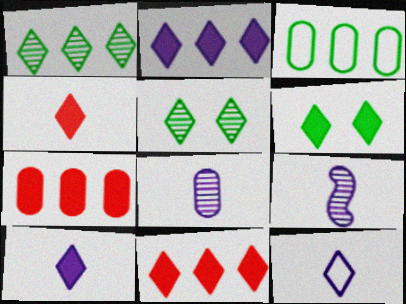[[2, 4, 6], 
[5, 11, 12], 
[6, 10, 11]]